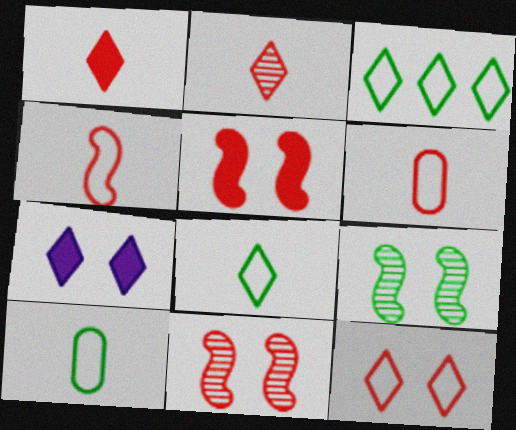[[2, 3, 7]]